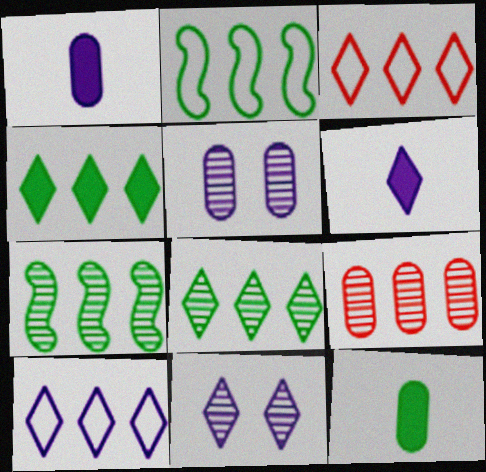[[6, 10, 11]]